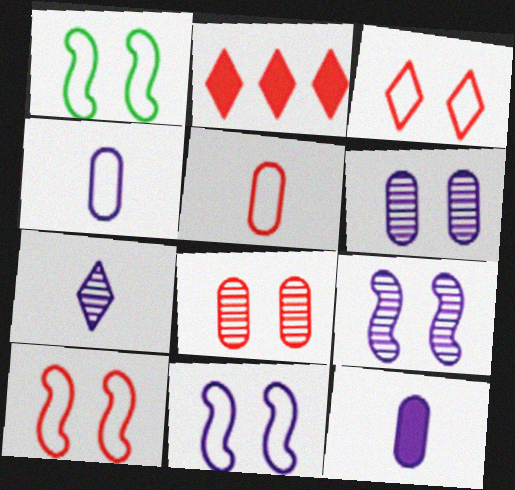[[1, 10, 11]]